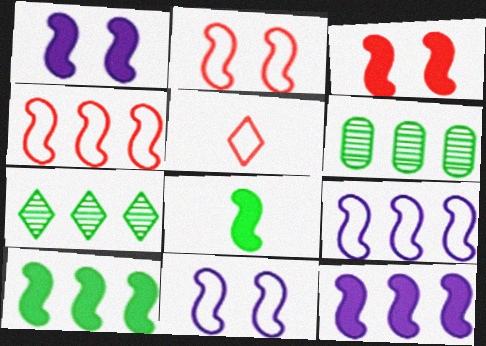[[1, 5, 6], 
[3, 8, 12]]